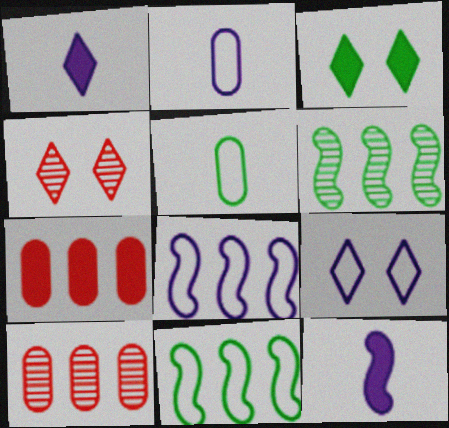[[2, 8, 9], 
[3, 4, 9], 
[3, 5, 6], 
[3, 7, 12]]